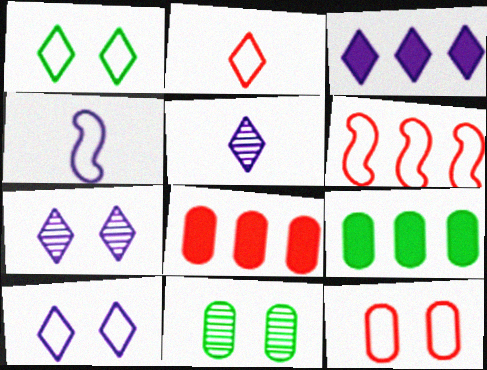[[2, 6, 12], 
[3, 5, 10]]